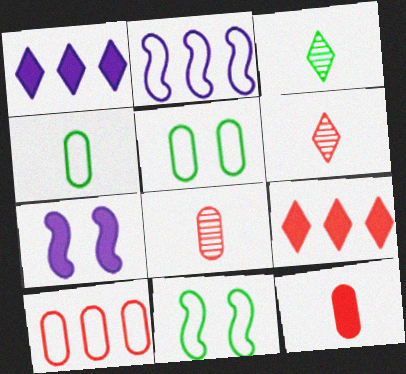[[1, 8, 11], 
[3, 7, 10]]